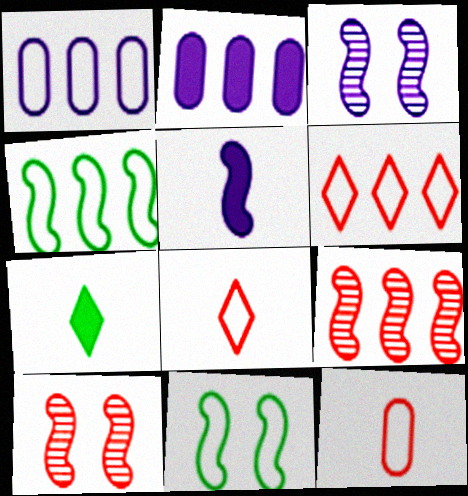[[1, 4, 6], 
[1, 7, 10], 
[1, 8, 11], 
[4, 5, 10], 
[5, 9, 11]]